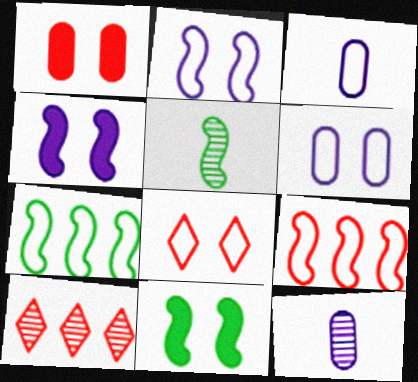[[3, 7, 8], 
[3, 10, 11], 
[4, 5, 9], 
[5, 7, 11]]